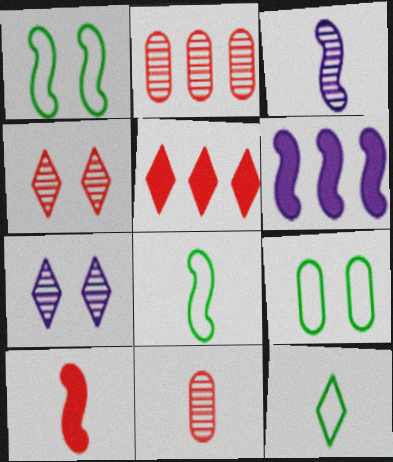[[3, 5, 9], 
[3, 8, 10], 
[5, 7, 12]]